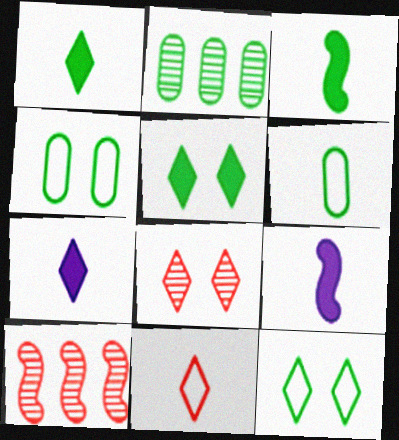[[2, 3, 12], 
[4, 7, 10]]